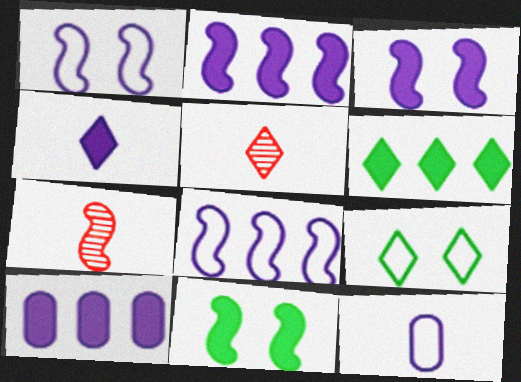[[3, 4, 10], 
[7, 8, 11], 
[7, 9, 10]]